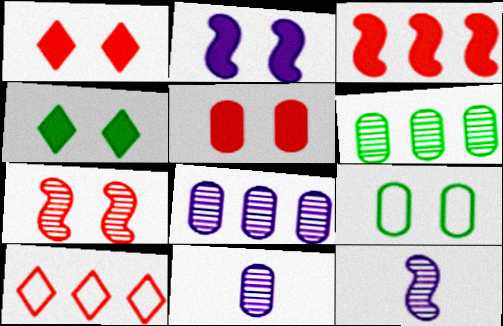[[2, 4, 5]]